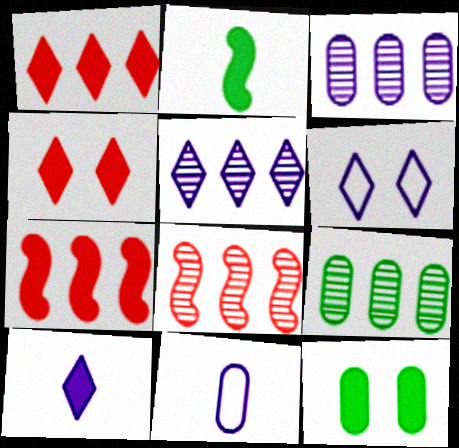[[5, 6, 10], 
[5, 8, 9], 
[7, 10, 12]]